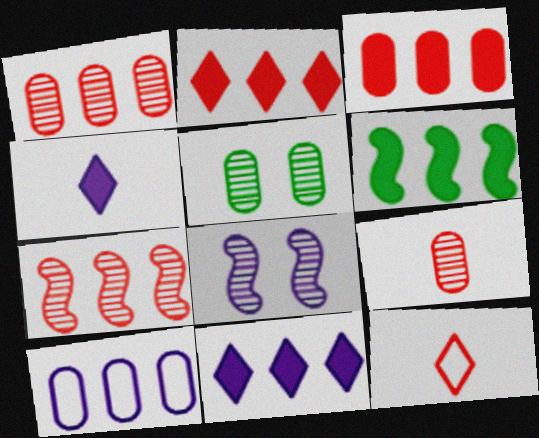[[3, 6, 11], 
[4, 8, 10]]